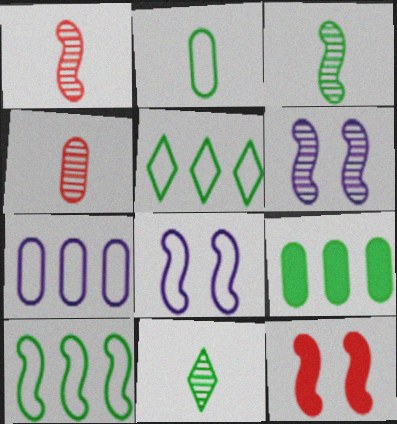[[7, 11, 12]]